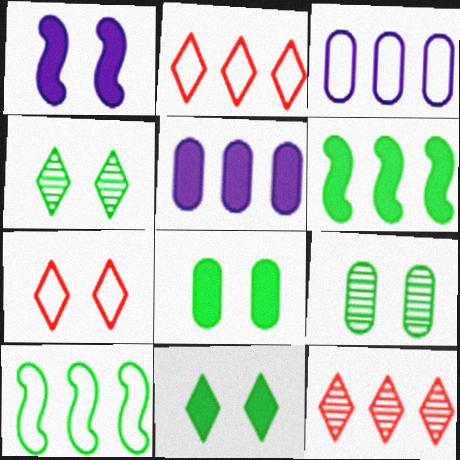[[1, 7, 9], 
[2, 3, 10], 
[3, 6, 12], 
[5, 10, 12]]